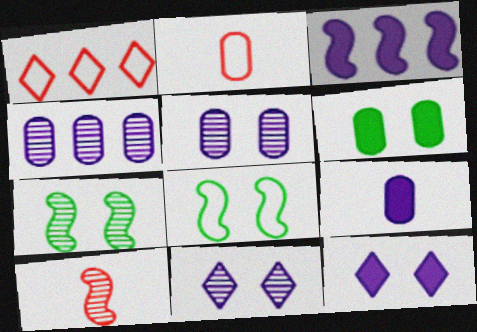[[1, 7, 9], 
[2, 4, 6], 
[3, 8, 10], 
[3, 9, 12]]